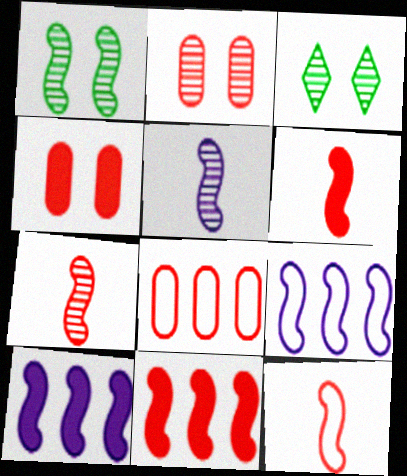[[1, 6, 9], 
[1, 10, 12], 
[6, 7, 12]]